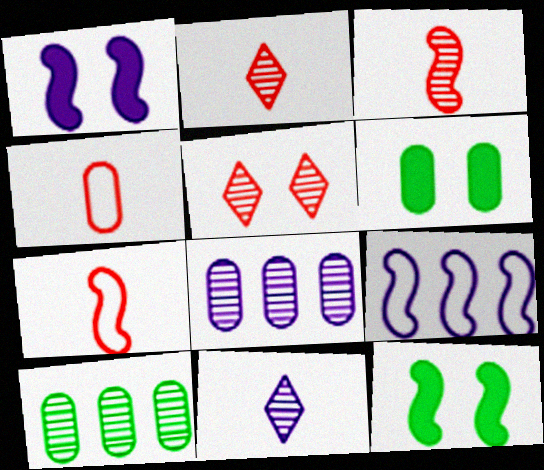[[2, 6, 9], 
[3, 9, 12], 
[4, 6, 8]]